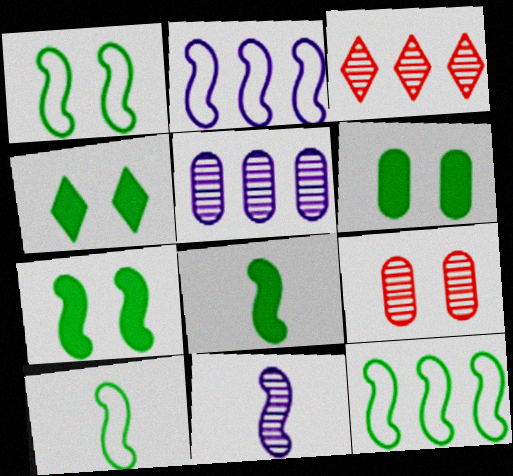[[1, 10, 12], 
[4, 6, 7]]